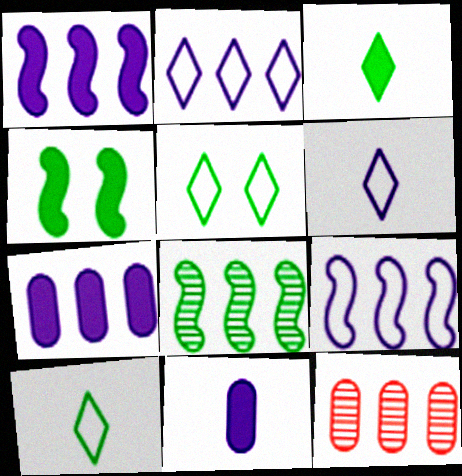[[4, 6, 12]]